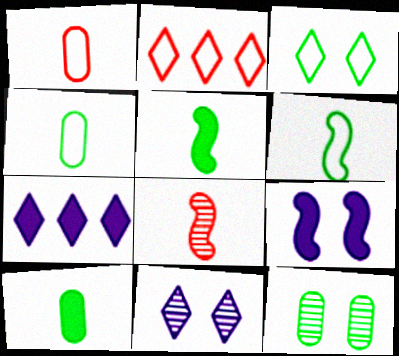[]